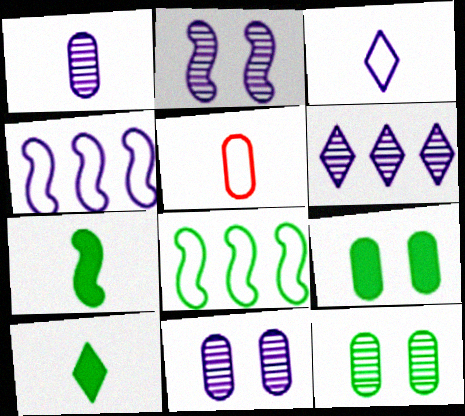[[1, 2, 6], 
[8, 10, 12]]